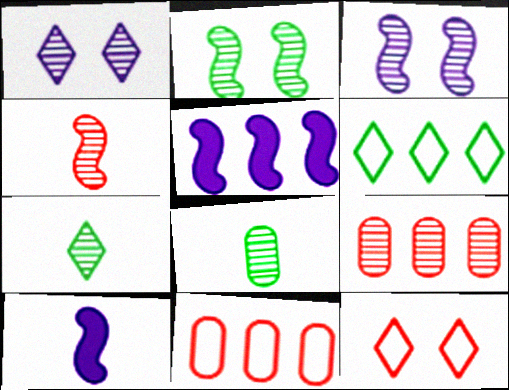[[3, 7, 9], 
[5, 6, 9], 
[5, 8, 12]]